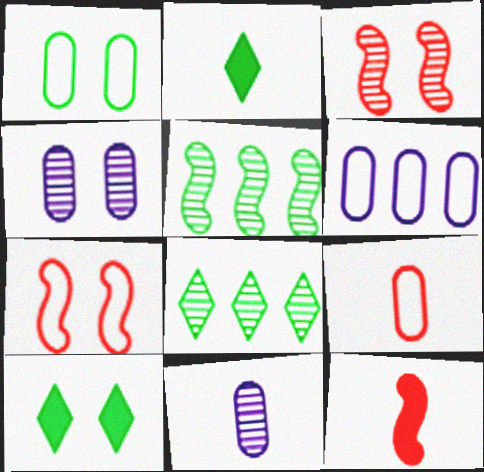[[1, 2, 5], 
[1, 6, 9], 
[2, 3, 6], 
[3, 8, 11], 
[4, 7, 10]]